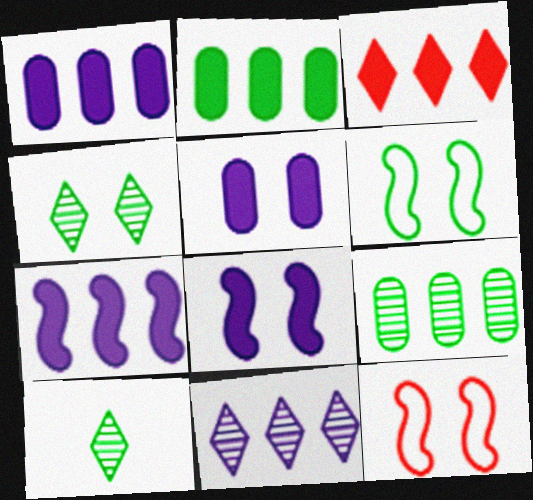[[1, 10, 12], 
[2, 3, 7], 
[2, 6, 10], 
[4, 5, 12]]